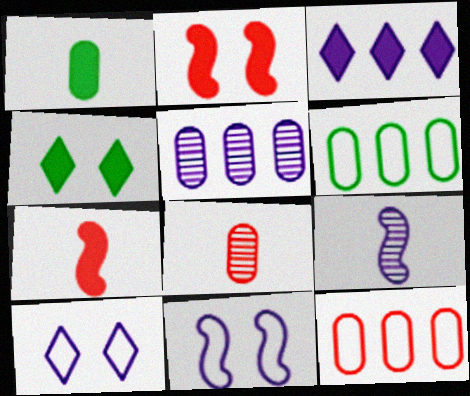[[1, 2, 3], 
[4, 9, 12]]